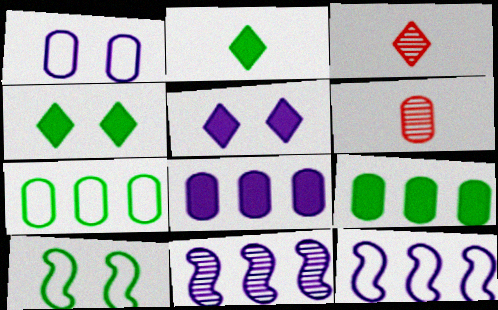[[1, 6, 9], 
[3, 8, 10], 
[4, 6, 12]]